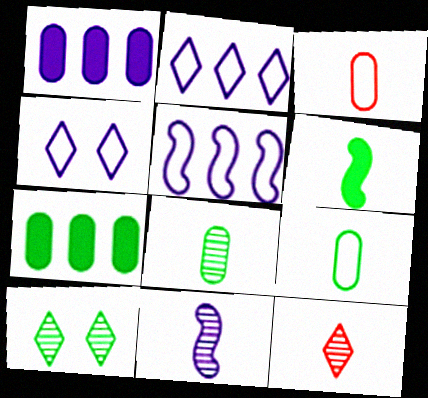[[1, 4, 11], 
[8, 11, 12]]